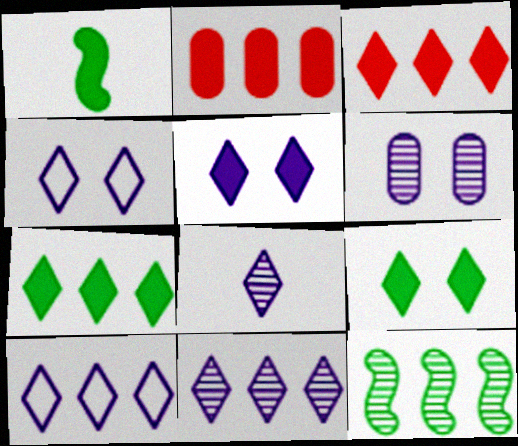[[1, 2, 5], 
[2, 10, 12], 
[5, 8, 10]]